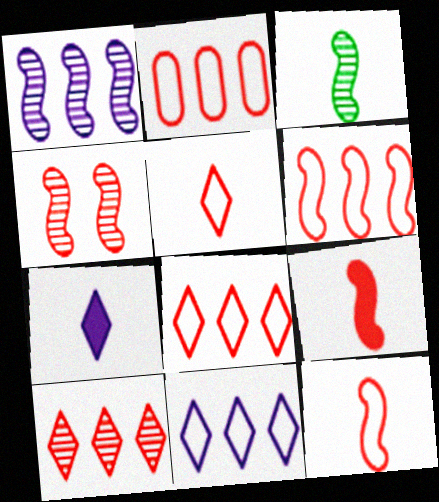[[1, 3, 4], 
[2, 6, 8], 
[4, 6, 9]]